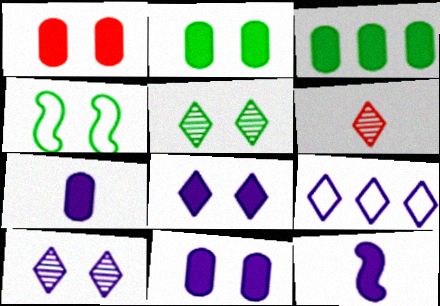[[1, 2, 11], 
[1, 3, 7], 
[1, 4, 10], 
[2, 4, 5]]